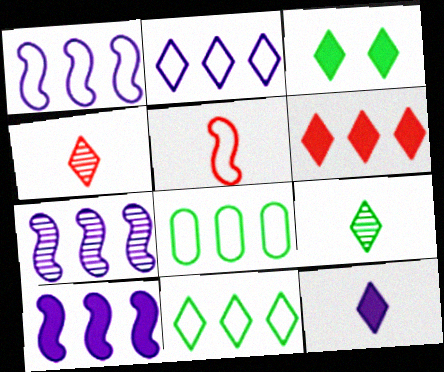[[1, 7, 10], 
[2, 3, 4], 
[3, 6, 12], 
[3, 9, 11], 
[6, 7, 8]]